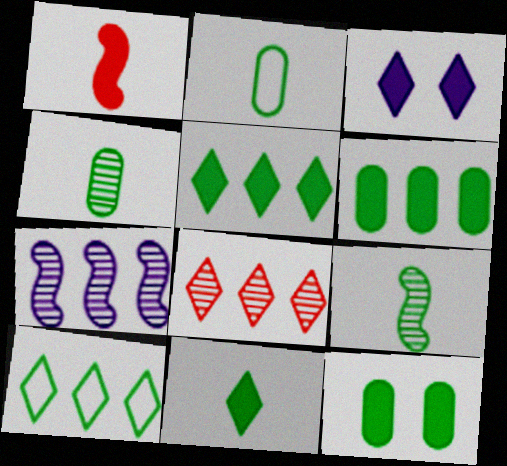[[1, 3, 6], 
[2, 9, 11], 
[9, 10, 12]]